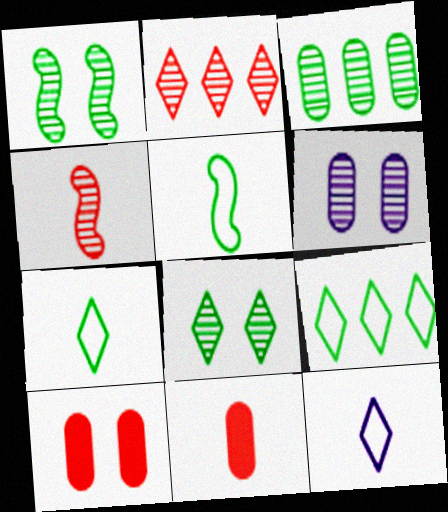[]